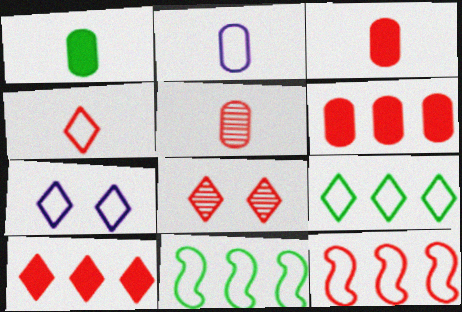[[1, 2, 5], 
[3, 8, 12], 
[4, 7, 9], 
[4, 8, 10]]